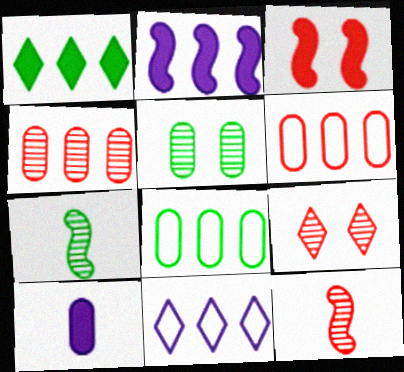[[1, 3, 10], 
[4, 9, 12], 
[5, 6, 10]]